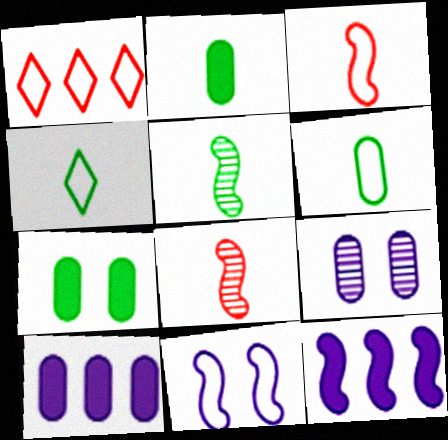[[1, 6, 11], 
[2, 4, 5]]